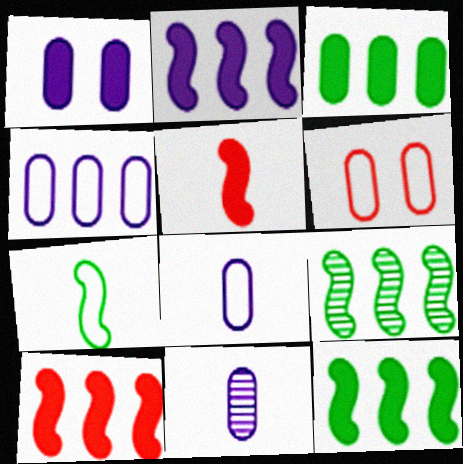[[1, 4, 11], 
[2, 10, 12], 
[3, 6, 11]]